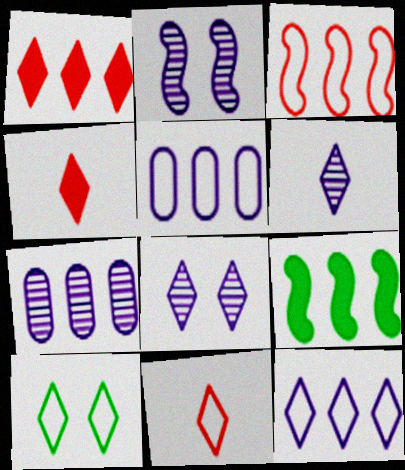[[1, 6, 10], 
[2, 6, 7], 
[10, 11, 12]]